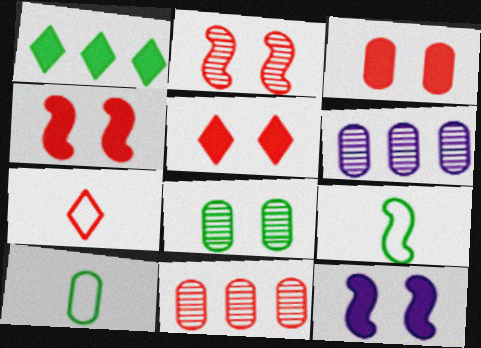[[1, 8, 9], 
[3, 4, 5], 
[3, 6, 10], 
[4, 7, 11], 
[5, 6, 9]]